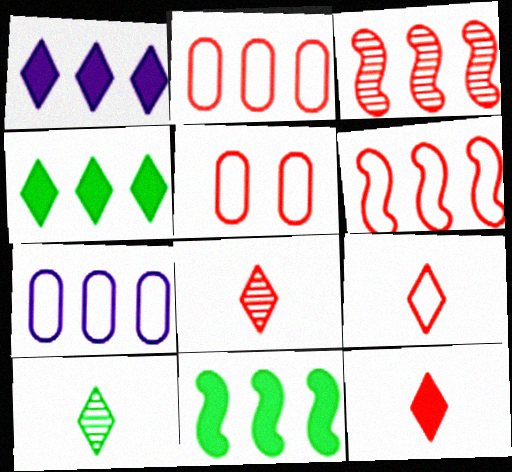[[3, 4, 7], 
[3, 5, 12], 
[5, 6, 9], 
[8, 9, 12]]